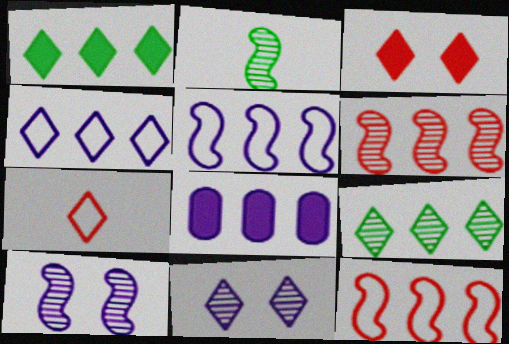[[1, 7, 11], 
[2, 6, 10], 
[8, 9, 12]]